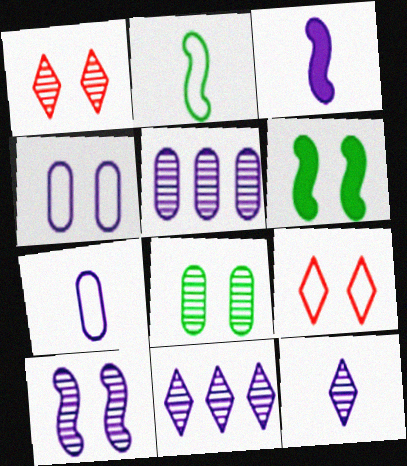[[1, 4, 6], 
[1, 8, 10], 
[3, 4, 11], 
[3, 7, 12], 
[5, 10, 12]]